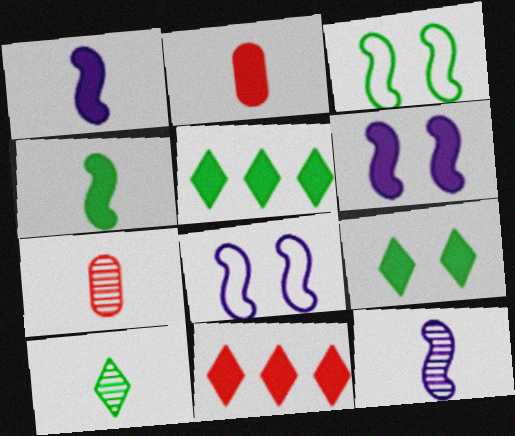[[2, 5, 6], 
[5, 7, 8], 
[7, 10, 12]]